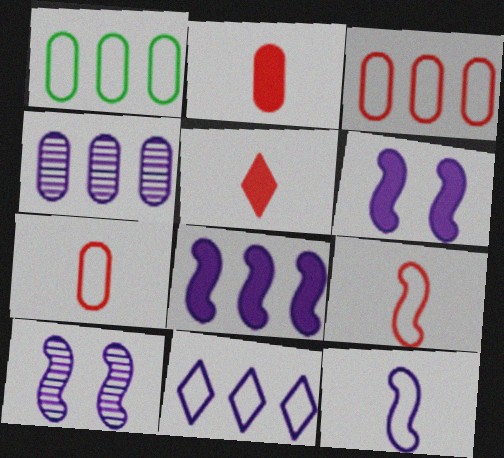[[1, 5, 10], 
[4, 8, 11], 
[8, 10, 12]]